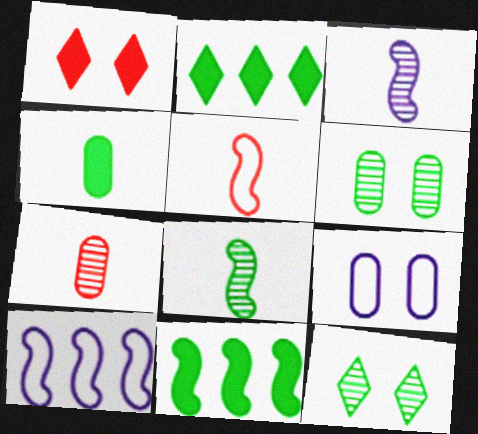[]